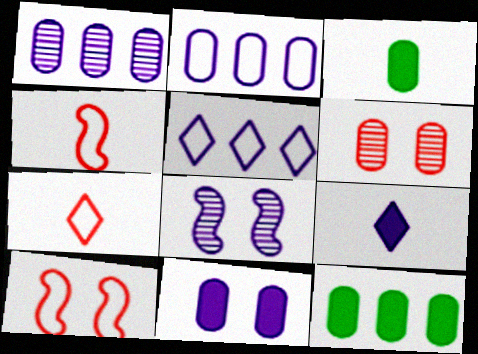[[2, 3, 6], 
[2, 8, 9], 
[7, 8, 12]]